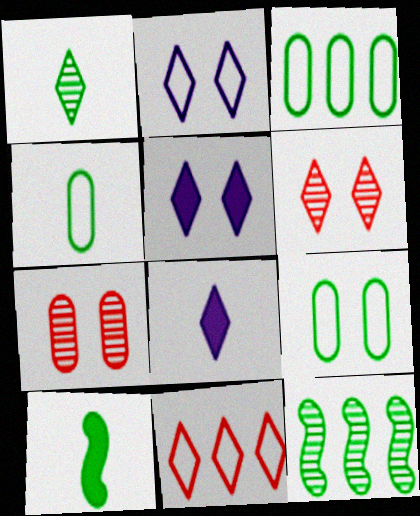[[1, 4, 10], 
[1, 5, 11], 
[3, 4, 9]]